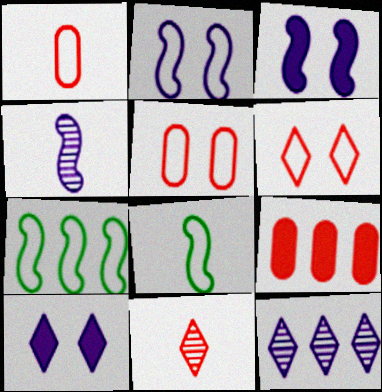[[7, 9, 12]]